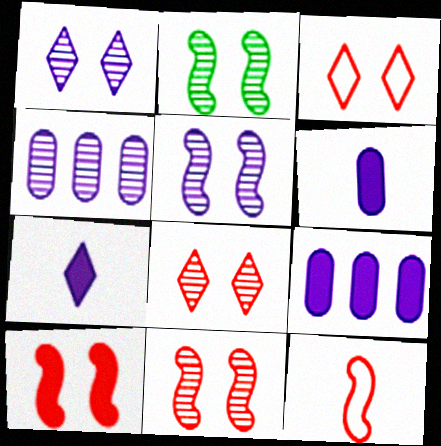[[2, 5, 11]]